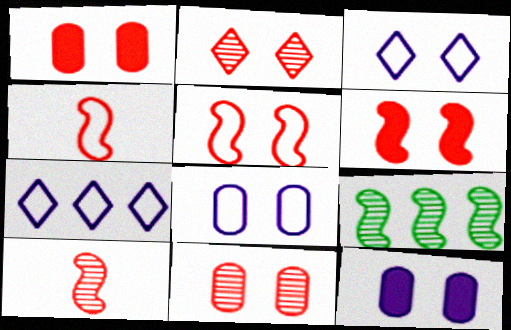[[1, 2, 5]]